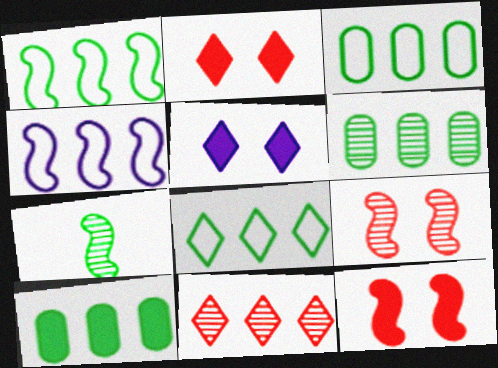[[1, 3, 8], 
[3, 6, 10], 
[4, 7, 12], 
[4, 10, 11]]